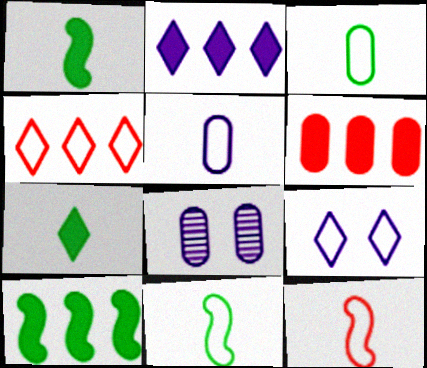[[1, 4, 8], 
[2, 6, 10], 
[3, 6, 8]]